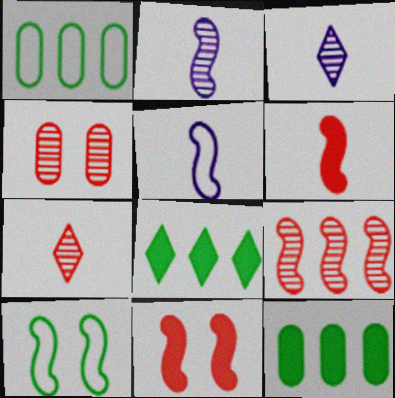[[1, 3, 11], 
[4, 5, 8], 
[4, 7, 9]]